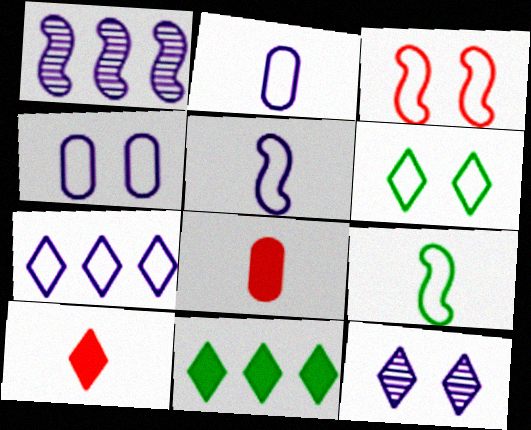[[1, 6, 8], 
[3, 4, 6], 
[4, 5, 7]]